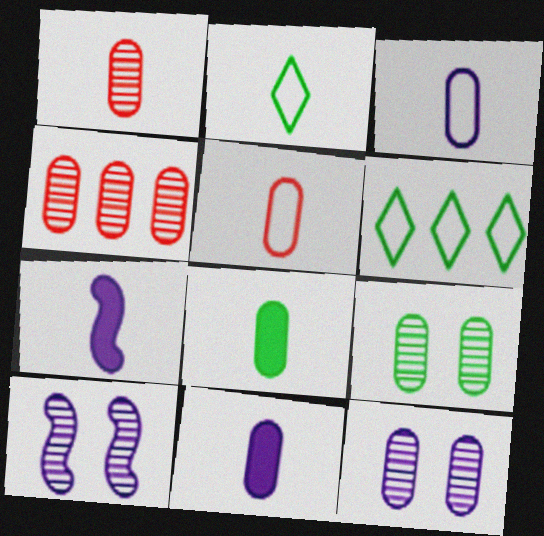[[1, 2, 7], 
[1, 3, 8]]